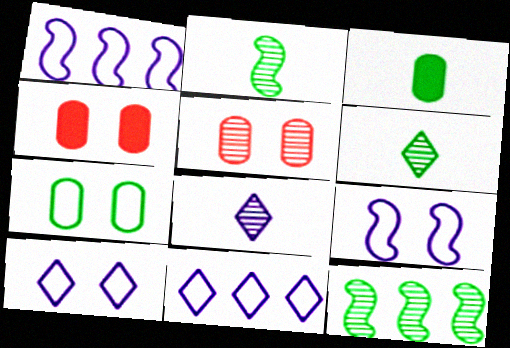[[1, 4, 6], 
[2, 4, 11], 
[5, 8, 12]]